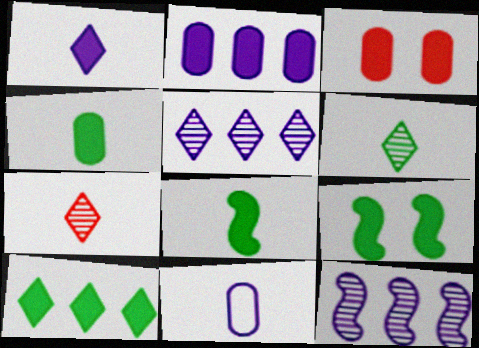[[2, 3, 4], 
[4, 9, 10], 
[7, 8, 11]]